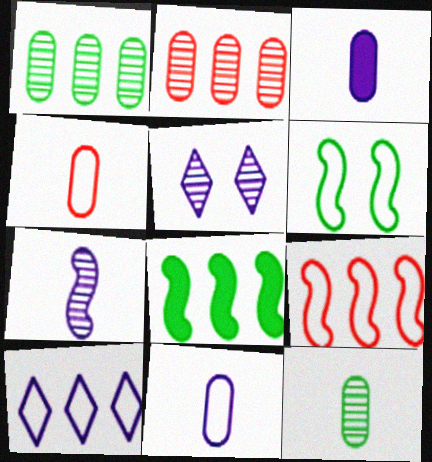[[2, 8, 10], 
[3, 4, 12], 
[4, 5, 8], 
[4, 6, 10]]